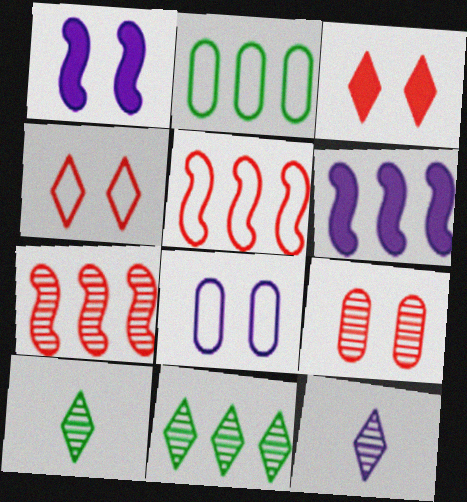[[6, 8, 12]]